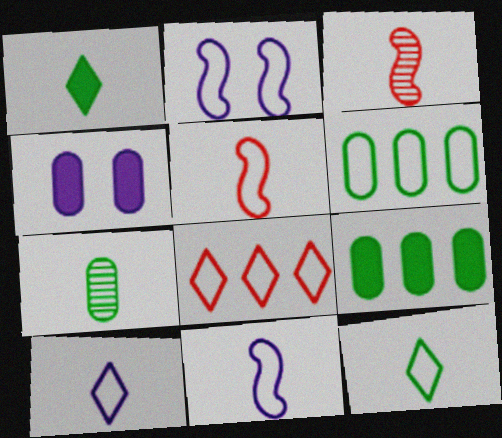[]